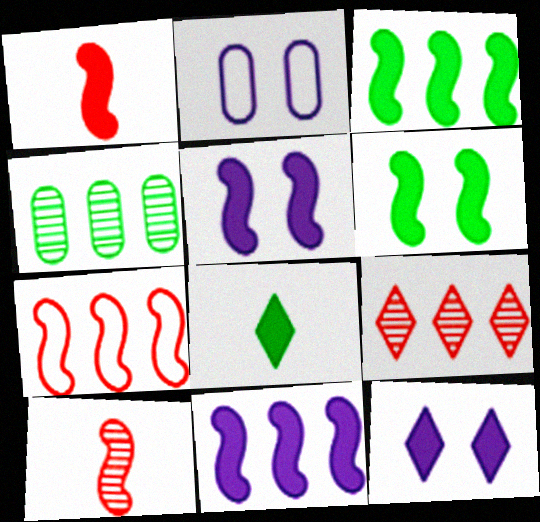[[1, 3, 5], 
[1, 6, 11]]